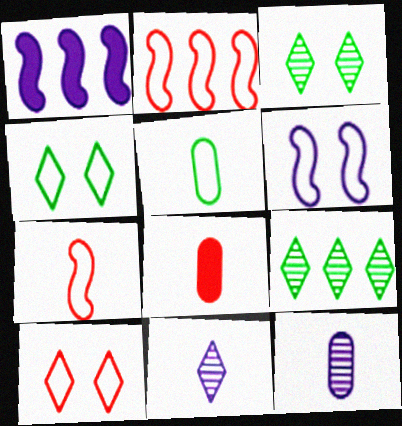[[5, 8, 12], 
[6, 8, 9]]